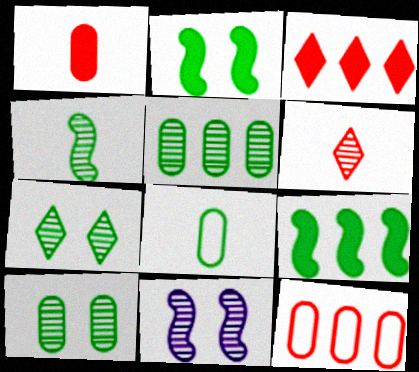[[3, 8, 11], 
[4, 5, 7], 
[5, 6, 11], 
[7, 8, 9]]